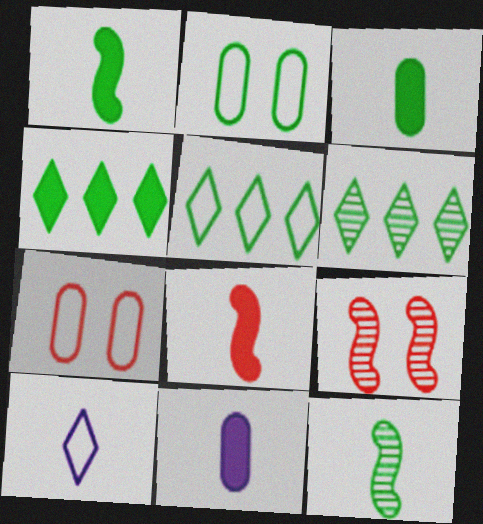[[1, 2, 6], 
[2, 4, 12], 
[4, 5, 6], 
[5, 9, 11]]